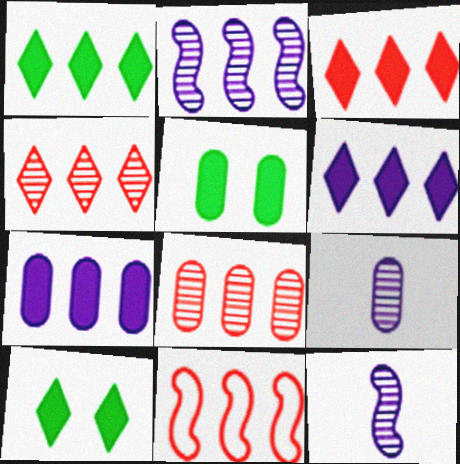[[1, 3, 6], 
[3, 8, 11], 
[9, 10, 11]]